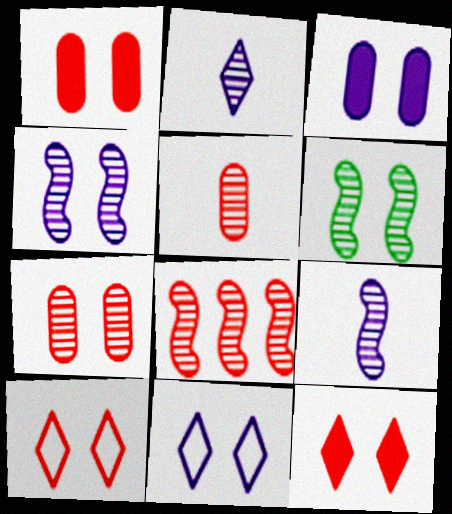[[1, 6, 11], 
[3, 4, 11], 
[3, 6, 10], 
[6, 8, 9]]